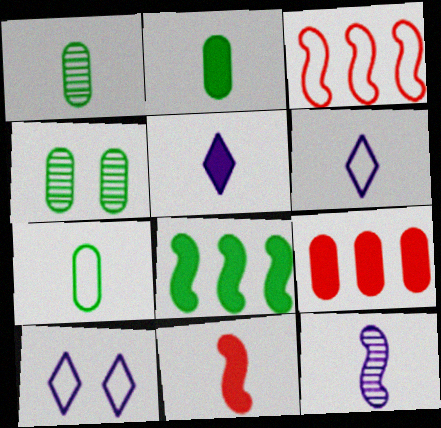[[1, 2, 7], 
[1, 6, 11], 
[2, 5, 11], 
[3, 4, 5], 
[3, 7, 10]]